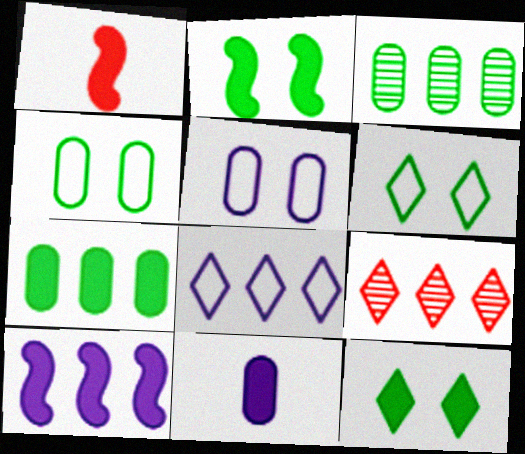[[1, 2, 10]]